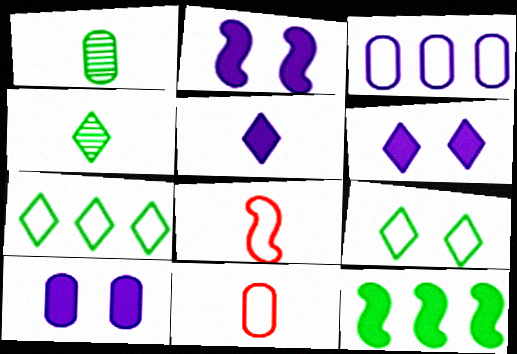[[1, 5, 8], 
[1, 9, 12], 
[2, 6, 10], 
[3, 8, 9]]